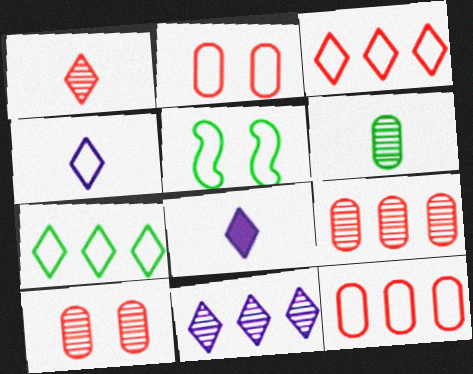[[4, 5, 12], 
[5, 8, 9]]